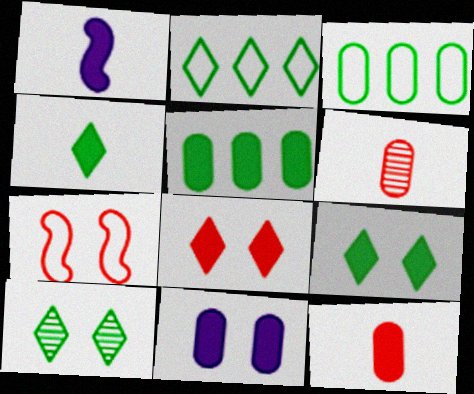[[1, 4, 12], 
[1, 5, 8], 
[2, 4, 10], 
[3, 6, 11], 
[5, 11, 12], 
[7, 10, 11]]